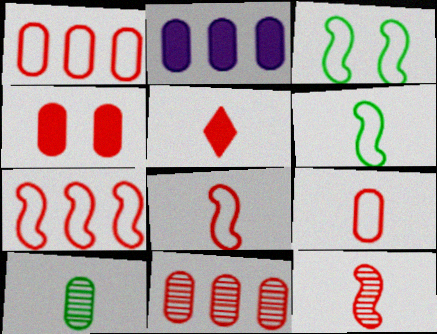[[4, 9, 11], 
[5, 9, 12]]